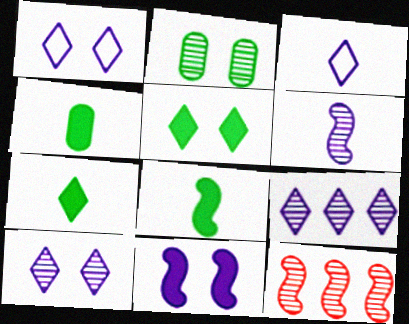[[1, 4, 12], 
[4, 7, 8]]